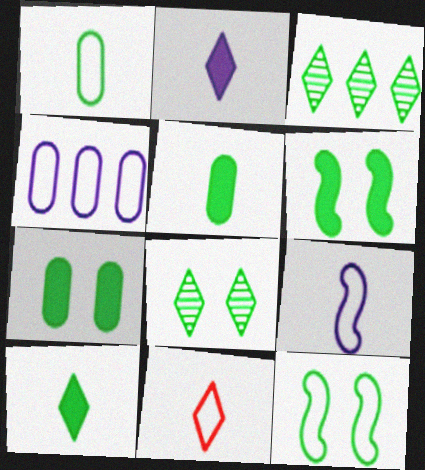[[1, 3, 6], 
[1, 9, 11], 
[3, 5, 12], 
[4, 11, 12], 
[7, 8, 12]]